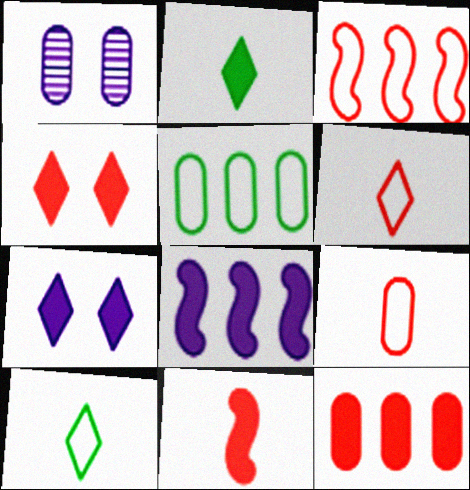[[1, 2, 3], 
[4, 11, 12]]